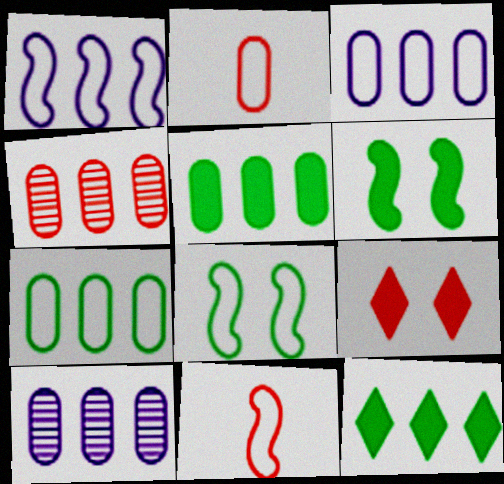[[1, 4, 12], 
[1, 8, 11], 
[3, 4, 5], 
[4, 9, 11]]